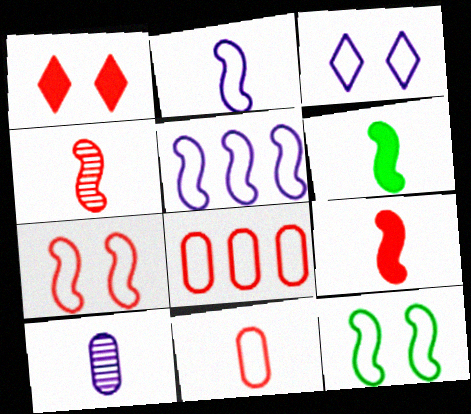[[1, 4, 8], 
[2, 4, 6]]